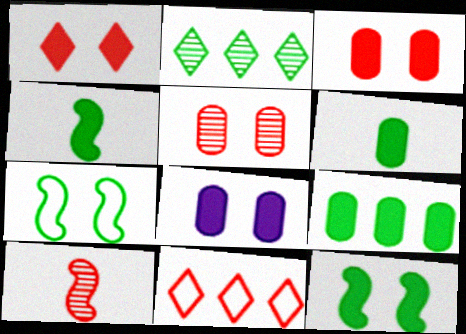[[1, 8, 12], 
[2, 6, 7], 
[3, 10, 11]]